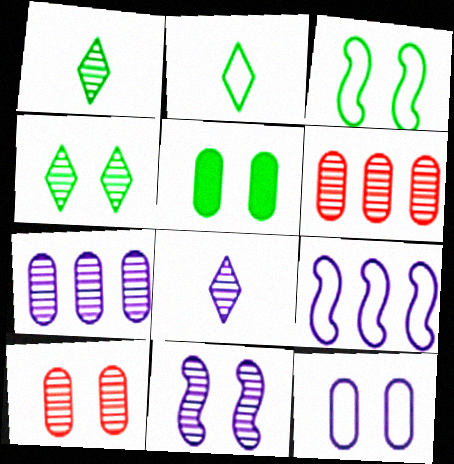[[1, 6, 11], 
[3, 4, 5], 
[4, 10, 11], 
[5, 10, 12], 
[7, 8, 11]]